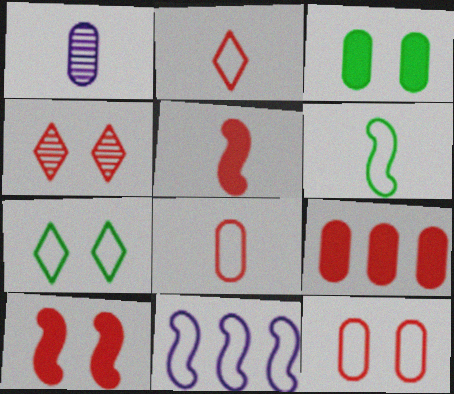[[4, 10, 12], 
[7, 8, 11]]